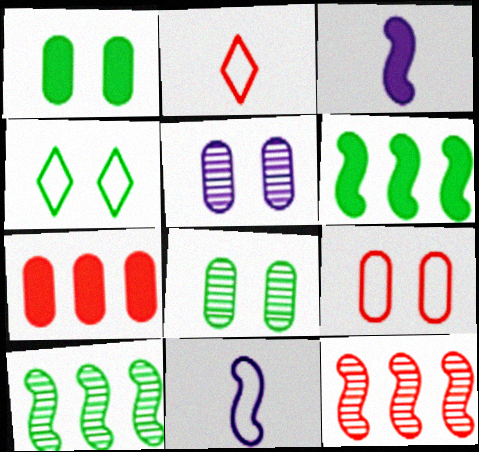[[1, 5, 9], 
[2, 5, 6]]